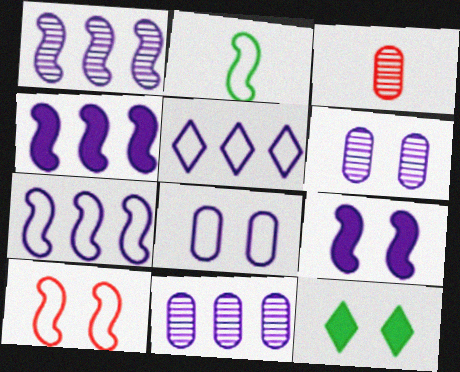[[1, 4, 7], 
[2, 7, 10], 
[3, 7, 12], 
[4, 5, 11], 
[6, 10, 12]]